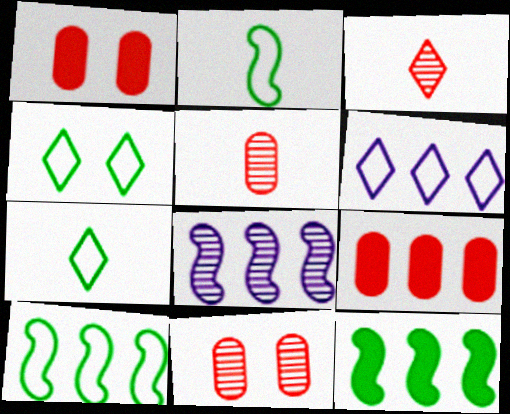[[1, 7, 8]]